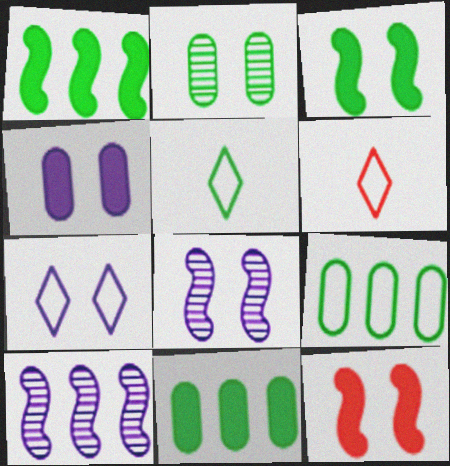[[1, 2, 5], 
[2, 7, 12], 
[4, 7, 8], 
[6, 8, 11]]